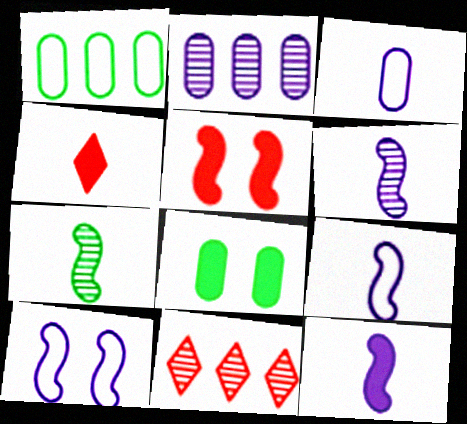[[3, 4, 7], 
[6, 9, 12], 
[8, 9, 11]]